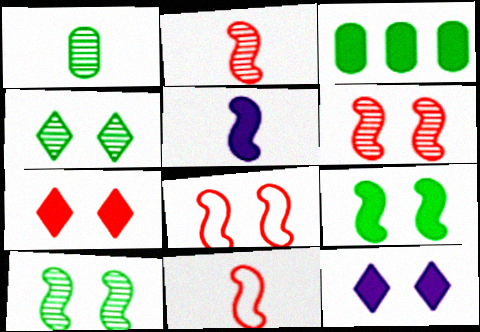[[3, 5, 7]]